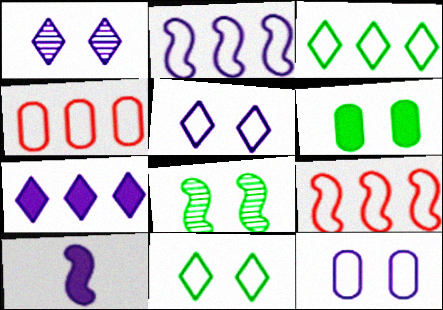[[2, 3, 4], 
[6, 8, 11], 
[8, 9, 10]]